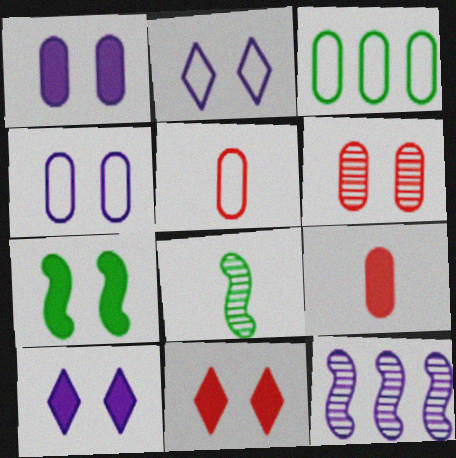[[1, 7, 11], 
[2, 6, 7], 
[3, 4, 5]]